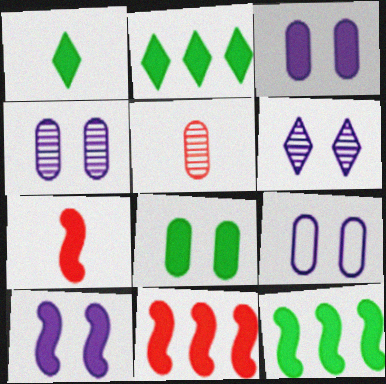[[1, 3, 11], 
[1, 8, 12], 
[2, 3, 7], 
[3, 4, 9], 
[6, 9, 10], 
[7, 10, 12]]